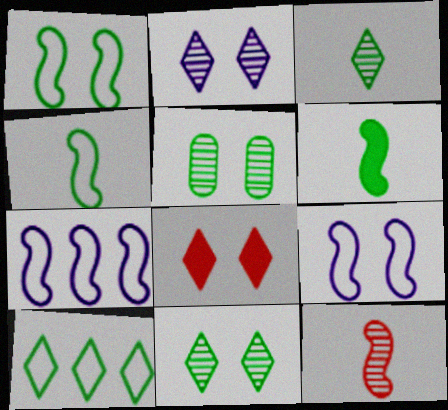[[5, 6, 10], 
[5, 8, 9]]